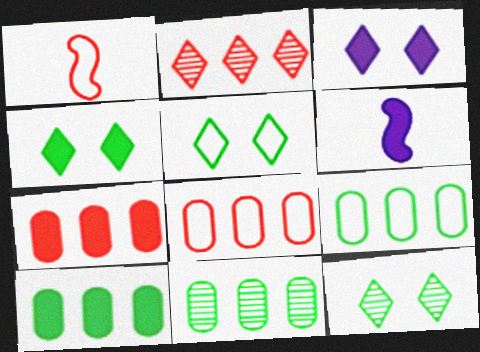[[1, 3, 11], 
[4, 5, 12], 
[4, 6, 7], 
[6, 8, 12], 
[9, 10, 11]]